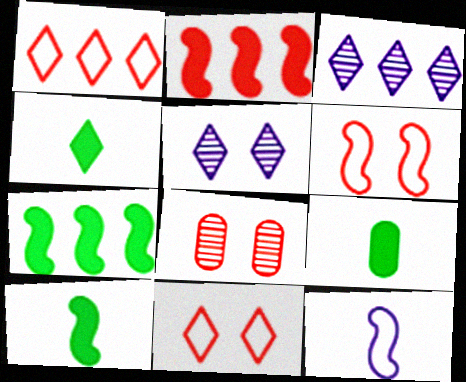[[1, 4, 5], 
[3, 4, 11], 
[3, 6, 9], 
[4, 9, 10]]